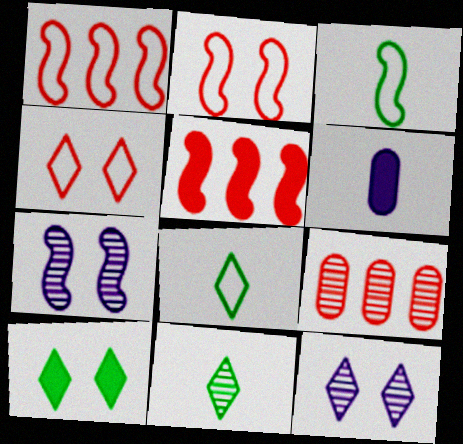[[3, 5, 7], 
[4, 10, 12], 
[5, 6, 10], 
[7, 9, 11]]